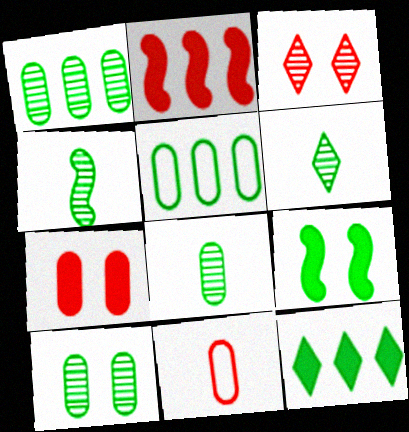[[1, 8, 10], 
[2, 3, 11], 
[4, 6, 8], 
[5, 6, 9]]